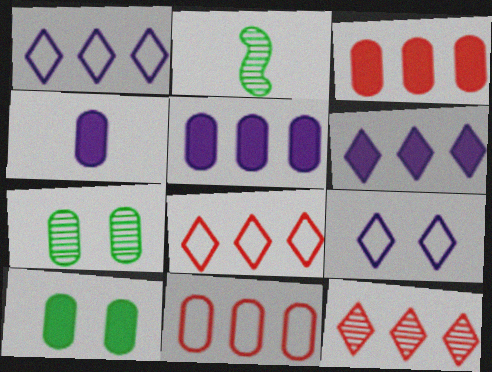[[2, 3, 9], 
[3, 4, 10], 
[4, 7, 11]]